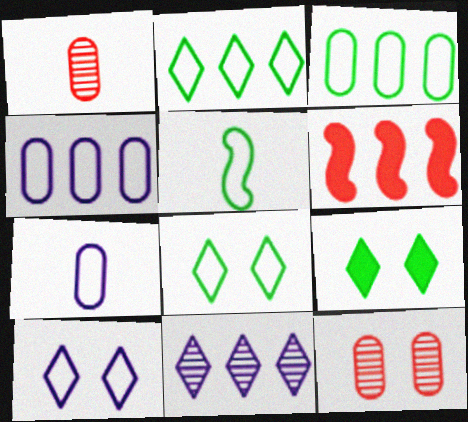[[3, 5, 8], 
[3, 6, 11]]